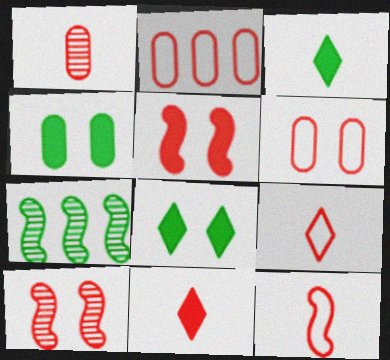[[1, 11, 12], 
[2, 10, 11]]